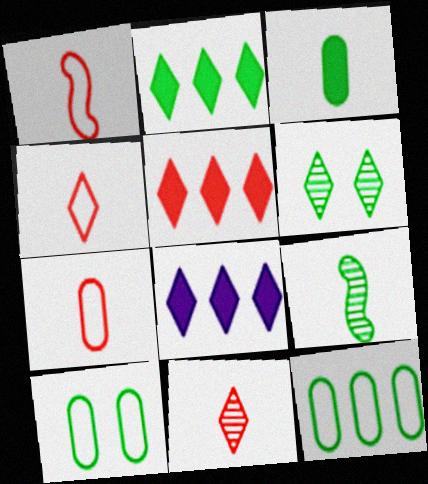[[1, 4, 7], 
[2, 5, 8], 
[2, 9, 10], 
[4, 6, 8]]